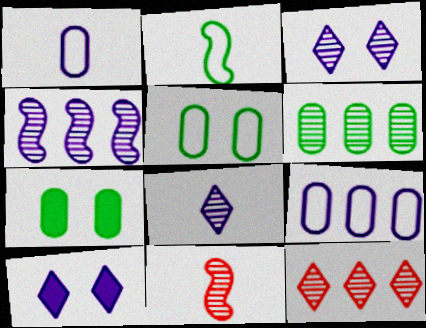[[1, 4, 10], 
[3, 6, 11], 
[4, 6, 12]]